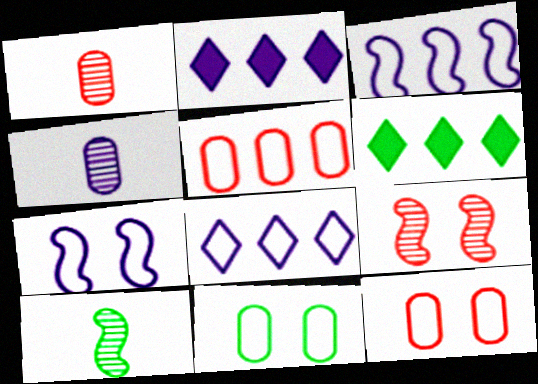[[1, 6, 7], 
[2, 4, 7], 
[2, 10, 12], 
[6, 10, 11]]